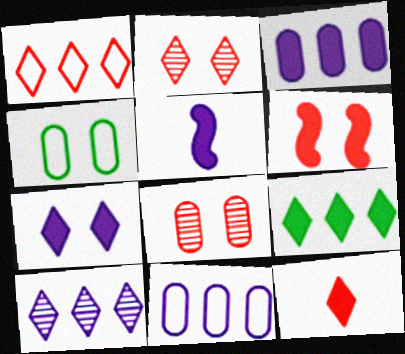[[1, 2, 12], 
[1, 9, 10], 
[3, 5, 7], 
[7, 9, 12]]